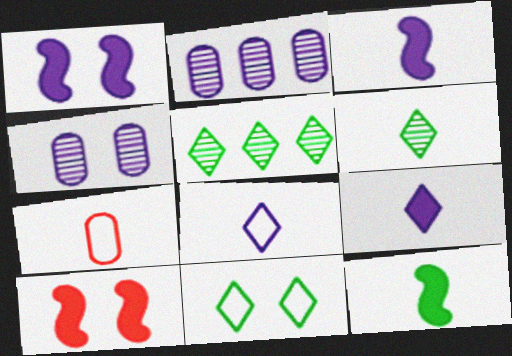[[1, 2, 8], 
[1, 5, 7], 
[3, 6, 7], 
[4, 10, 11]]